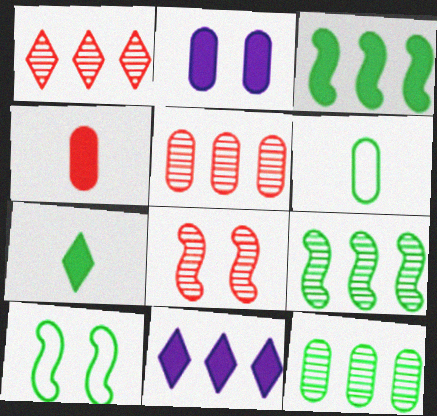[[2, 5, 6], 
[6, 8, 11], 
[7, 10, 12]]